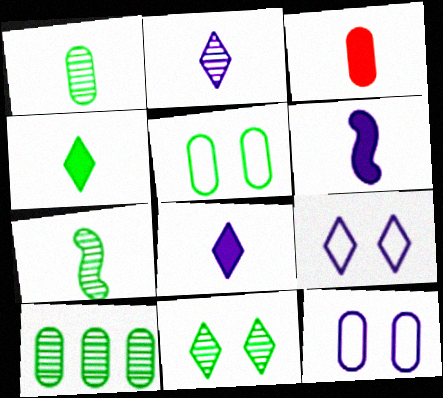[[3, 4, 6], 
[3, 10, 12], 
[7, 10, 11]]